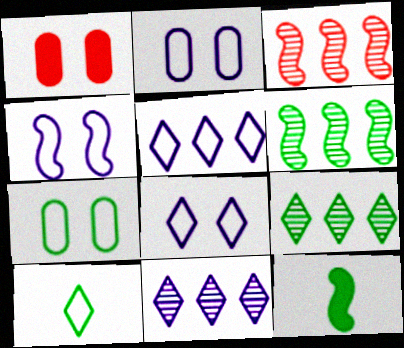[[2, 4, 8], 
[3, 4, 12], 
[7, 9, 12]]